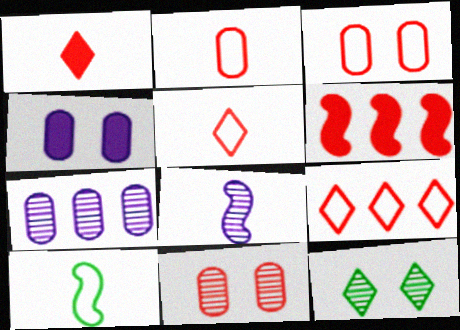[[5, 6, 11]]